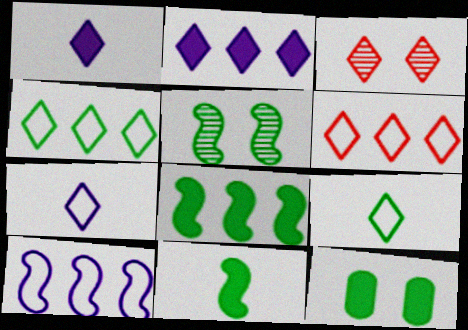[[1, 3, 4], 
[2, 3, 9]]